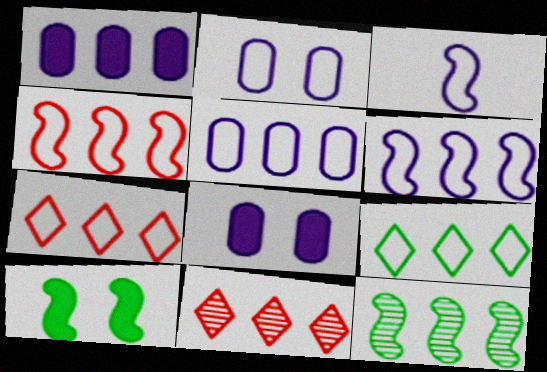[[1, 7, 12], 
[4, 5, 9]]